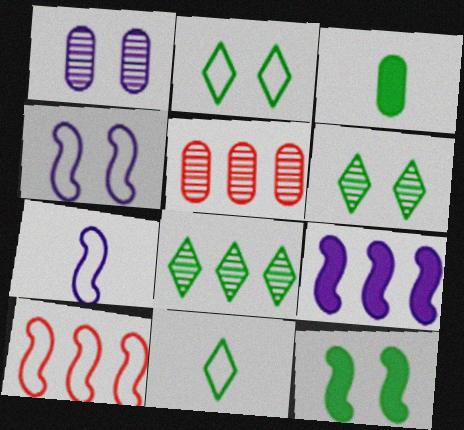[]